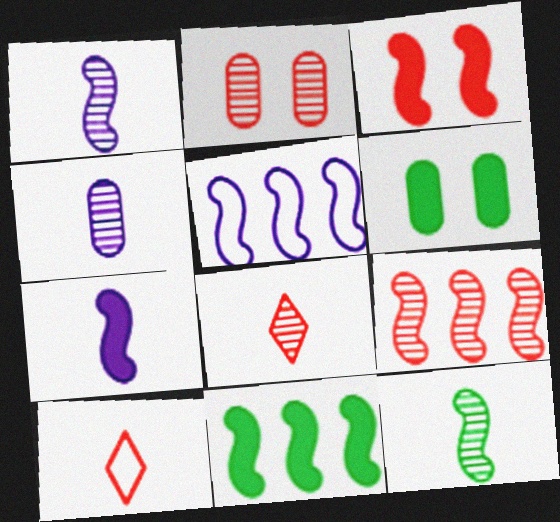[[2, 8, 9], 
[3, 5, 12], 
[3, 7, 11], 
[4, 8, 12], 
[5, 6, 8], 
[5, 9, 11]]